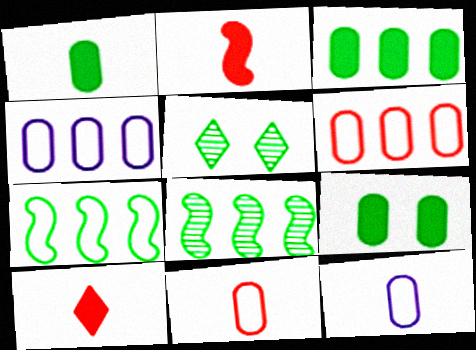[[1, 3, 9], 
[1, 5, 7], 
[2, 4, 5]]